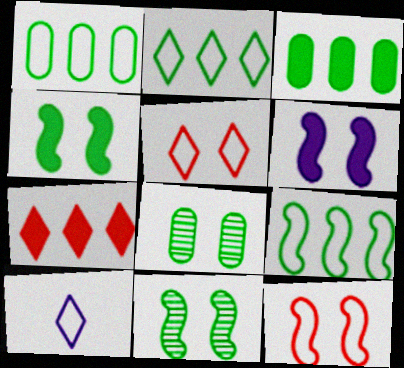[[1, 2, 9], 
[1, 10, 12], 
[2, 5, 10], 
[5, 6, 8], 
[6, 11, 12]]